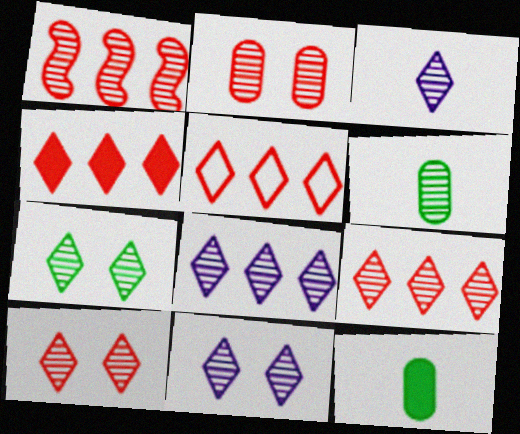[[1, 6, 11], 
[3, 7, 9], 
[3, 8, 11], 
[4, 5, 9], 
[7, 10, 11]]